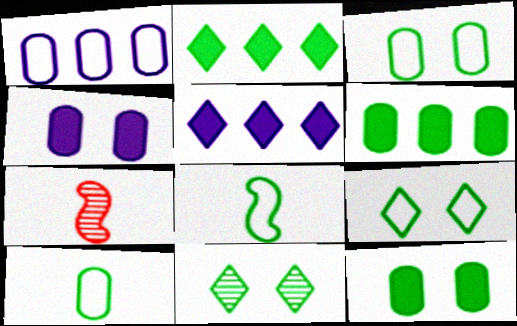[[3, 5, 7], 
[6, 8, 11]]